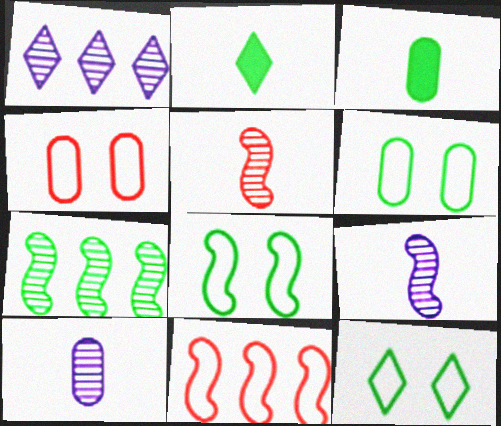[[2, 6, 7], 
[3, 7, 12], 
[6, 8, 12]]